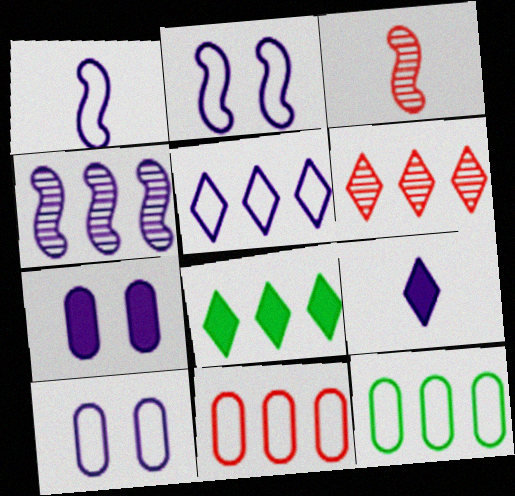[[1, 5, 10], 
[3, 8, 10], 
[4, 8, 11], 
[4, 9, 10], 
[5, 6, 8]]